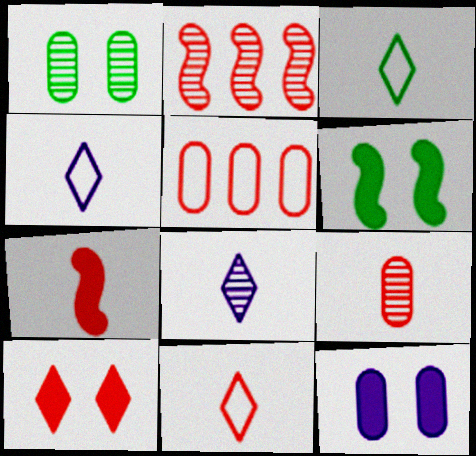[[1, 2, 8], 
[2, 3, 12], 
[3, 4, 11], 
[5, 6, 8], 
[6, 10, 12], 
[7, 9, 11]]